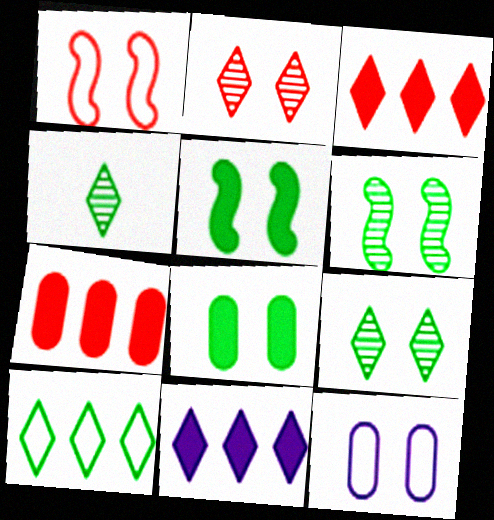[[2, 5, 12]]